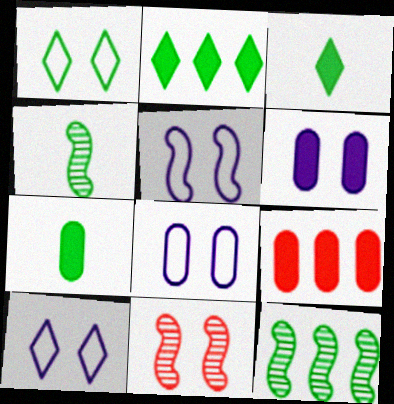[[1, 6, 11], 
[1, 7, 12], 
[4, 9, 10], 
[5, 8, 10], 
[6, 7, 9]]